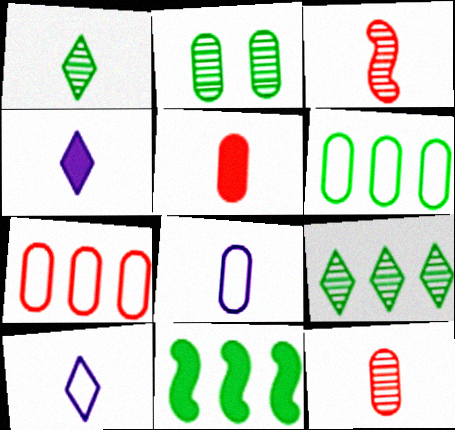[[6, 9, 11]]